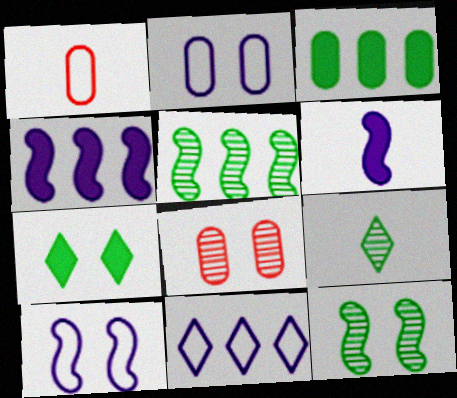[[1, 6, 9], 
[7, 8, 10]]